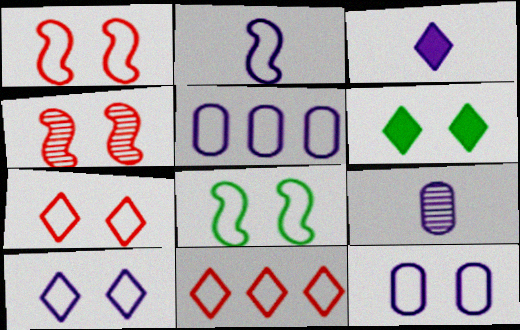[[2, 3, 9], 
[2, 5, 10], 
[4, 6, 12], 
[7, 8, 12]]